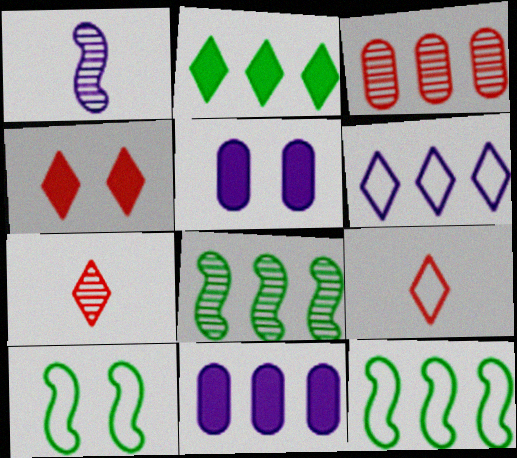[[1, 5, 6], 
[5, 7, 12], 
[5, 8, 9], 
[7, 10, 11]]